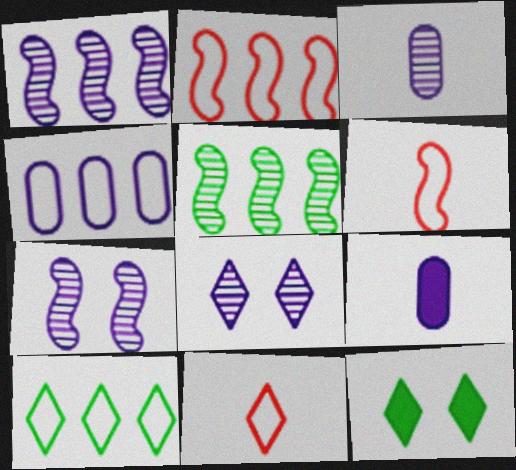[[1, 3, 8], 
[2, 3, 12], 
[2, 4, 10]]